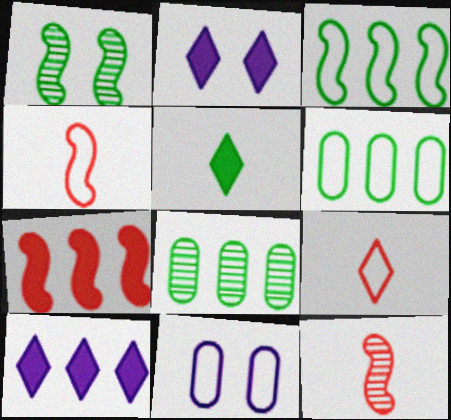[[1, 5, 6], 
[2, 4, 8], 
[2, 6, 12], 
[3, 9, 11]]